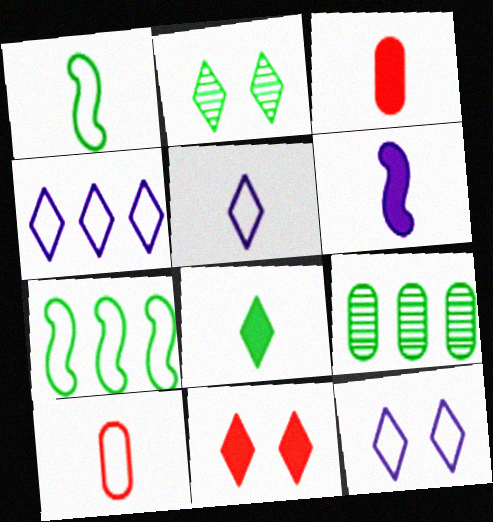[[1, 5, 10], 
[2, 11, 12], 
[3, 6, 8], 
[4, 5, 12], 
[7, 10, 12]]